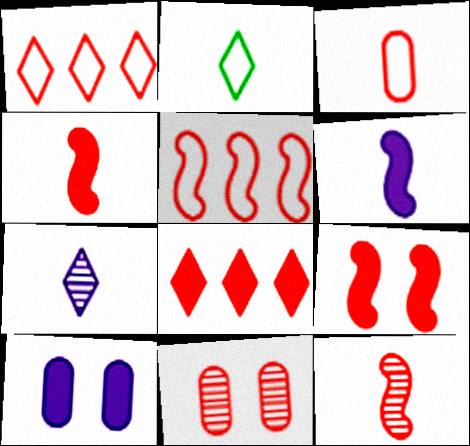[[1, 4, 11], 
[5, 9, 12]]